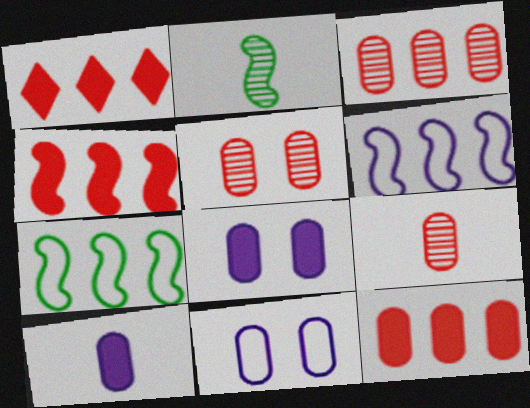[[1, 2, 11], 
[1, 4, 12], 
[3, 5, 9]]